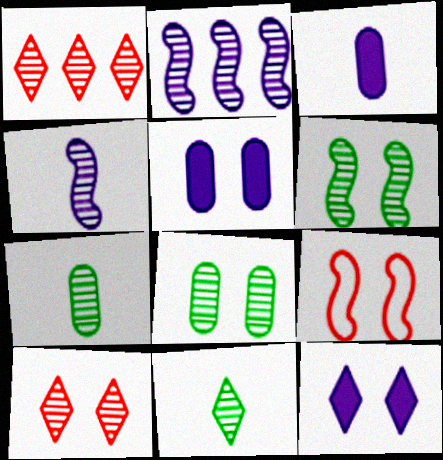[[1, 4, 8], 
[2, 7, 10], 
[8, 9, 12]]